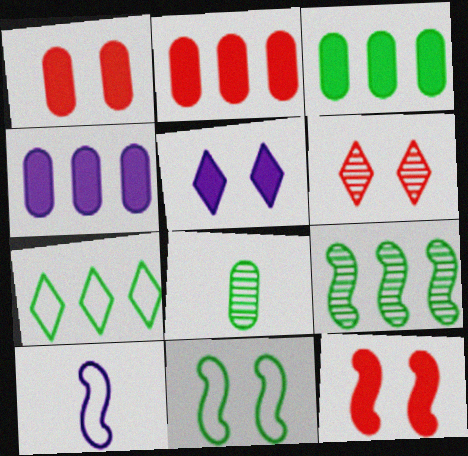[[2, 3, 4], 
[3, 6, 10], 
[3, 7, 9], 
[9, 10, 12]]